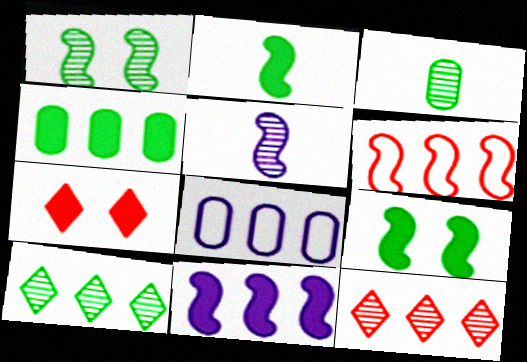[[1, 3, 10], 
[5, 6, 9]]